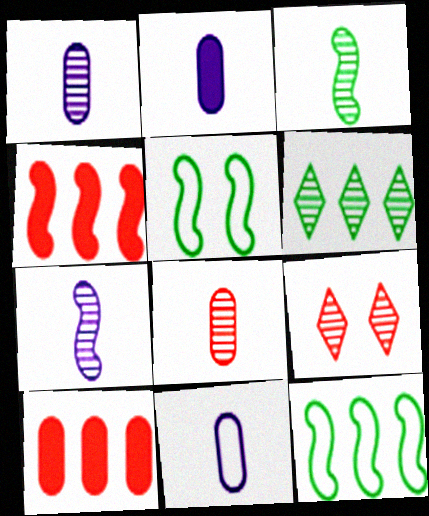[[1, 2, 11], 
[2, 9, 12], 
[4, 5, 7]]